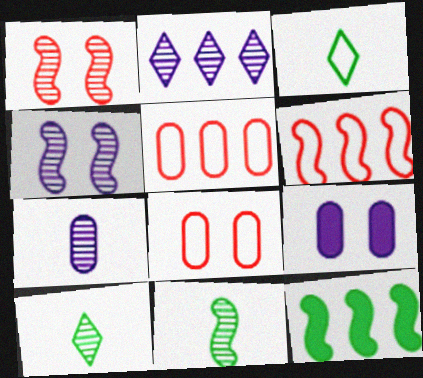[[2, 4, 7], 
[2, 5, 12], 
[6, 9, 10]]